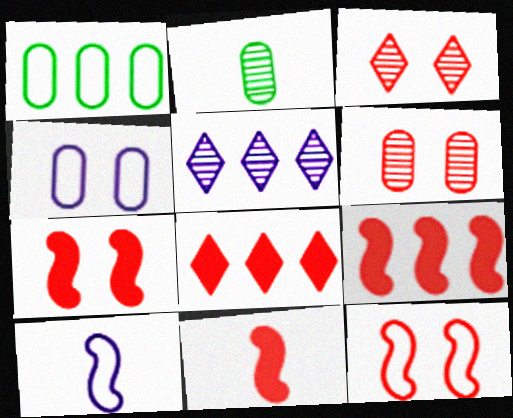[[1, 5, 9], 
[7, 9, 11]]